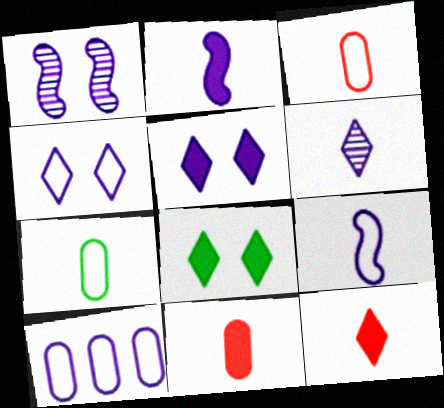[[4, 9, 10]]